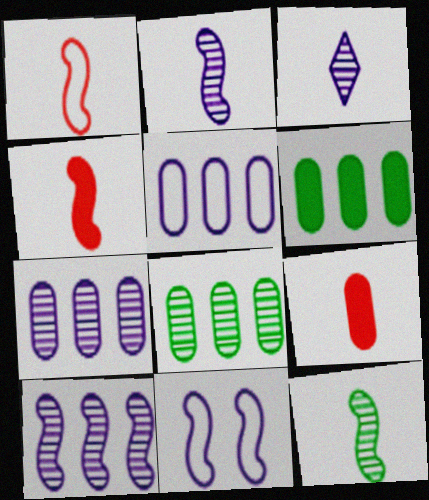[]